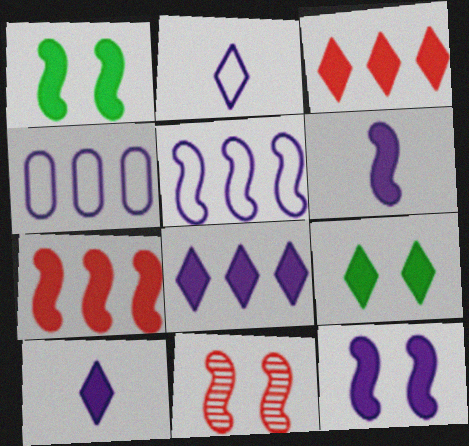[[1, 6, 7], 
[3, 9, 10]]